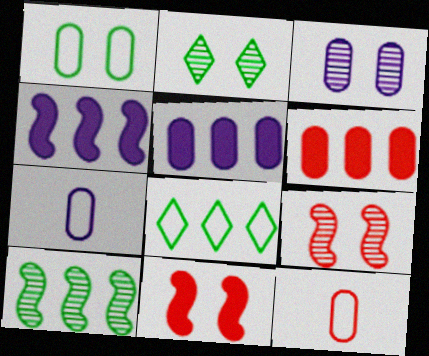[[2, 3, 9], 
[2, 4, 12], 
[3, 5, 7]]